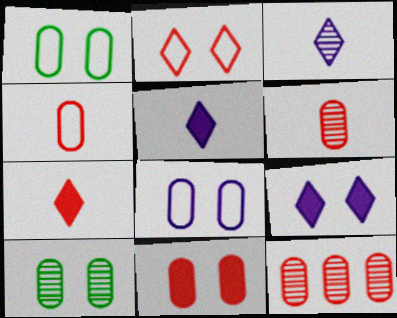[[4, 11, 12], 
[8, 10, 11]]